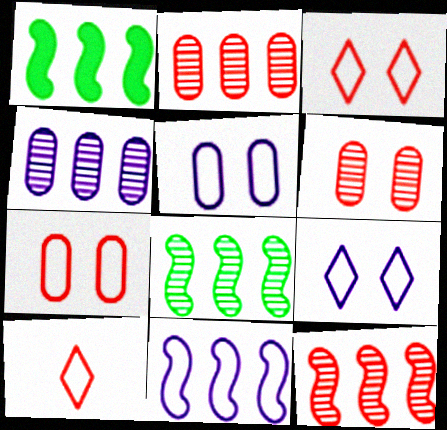[[1, 11, 12]]